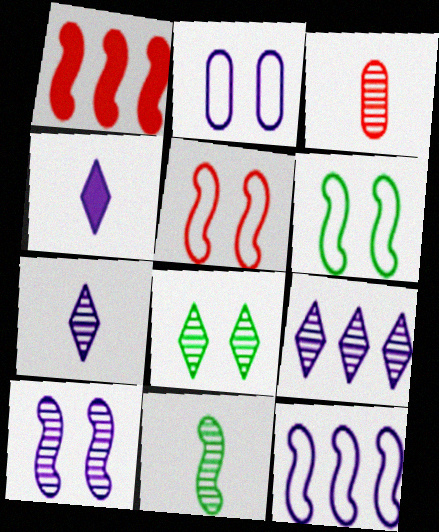[[3, 7, 11]]